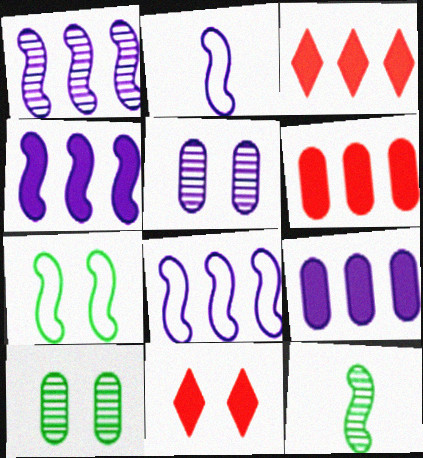[[1, 4, 8], 
[2, 3, 10], 
[5, 7, 11]]